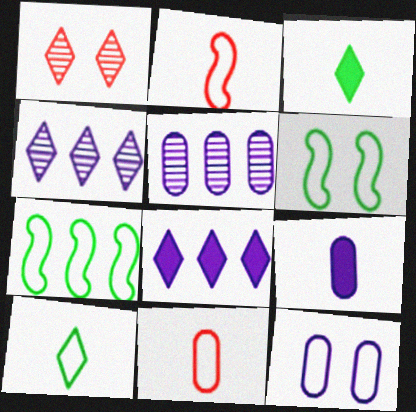[[1, 7, 9], 
[1, 8, 10], 
[5, 9, 12]]